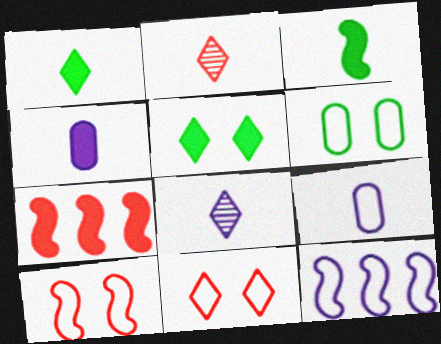[[2, 3, 9], 
[4, 5, 7], 
[6, 7, 8]]